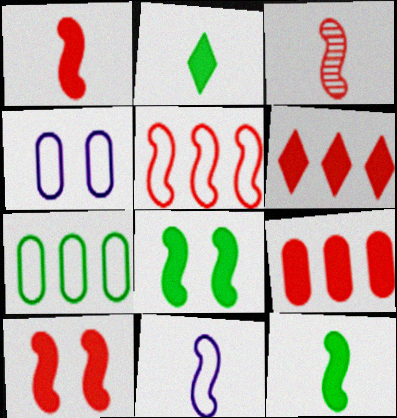[[3, 5, 10], 
[3, 11, 12]]